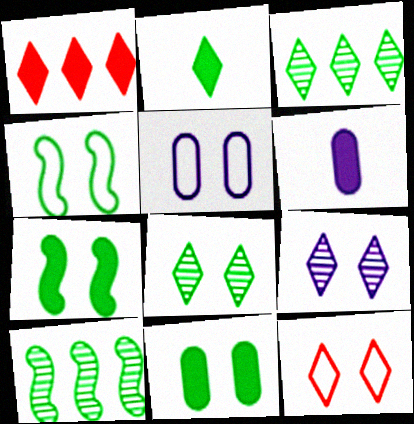[[1, 6, 7], 
[4, 5, 12], 
[4, 8, 11], 
[6, 10, 12]]